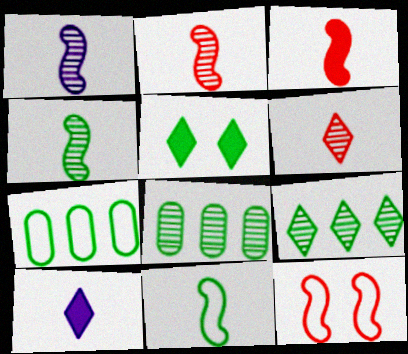[[1, 2, 4], 
[1, 3, 11], 
[4, 5, 7], 
[5, 8, 11], 
[8, 10, 12]]